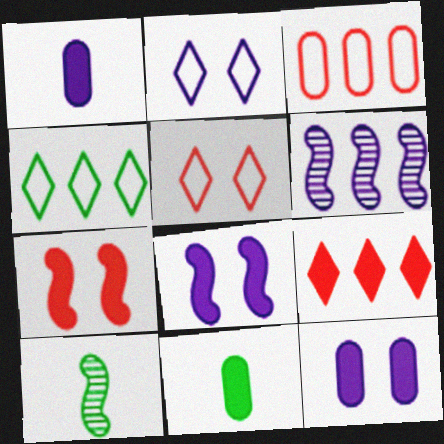[[1, 2, 6], 
[5, 6, 11], 
[8, 9, 11]]